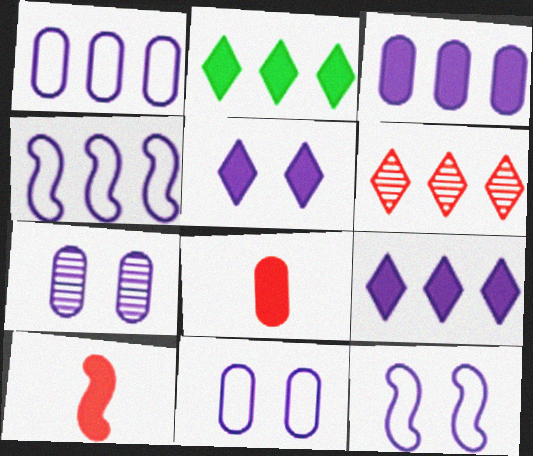[[5, 7, 12]]